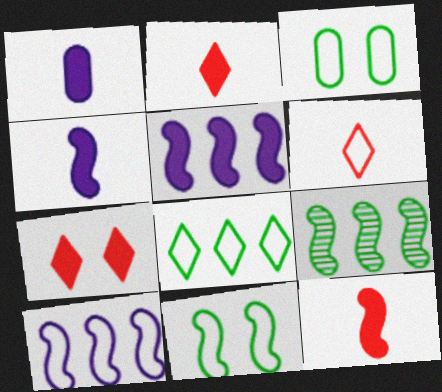[[3, 6, 10]]